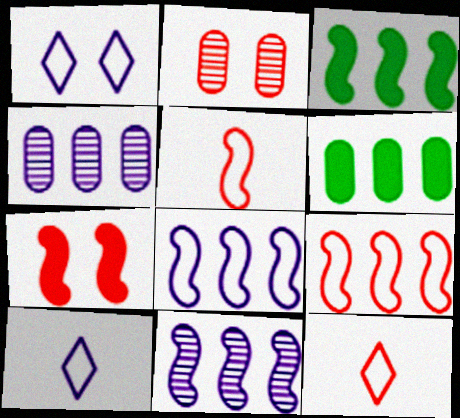[[2, 3, 10], 
[3, 9, 11]]